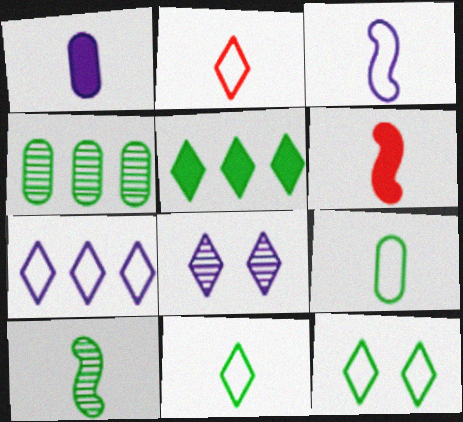[[1, 2, 10], 
[2, 3, 9], 
[2, 5, 8], 
[2, 7, 12], 
[3, 6, 10]]